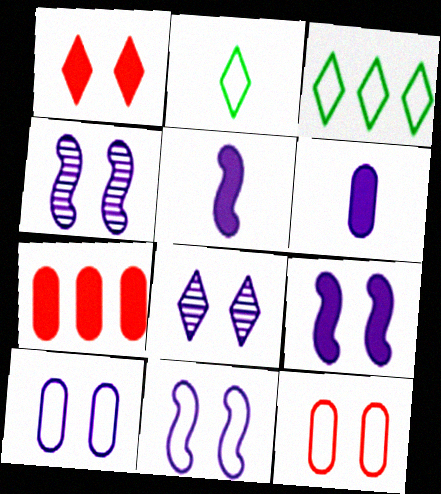[[2, 4, 7], 
[4, 9, 11], 
[8, 9, 10]]